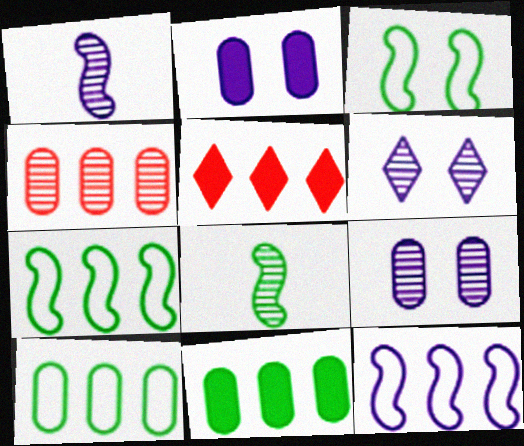[[4, 6, 8]]